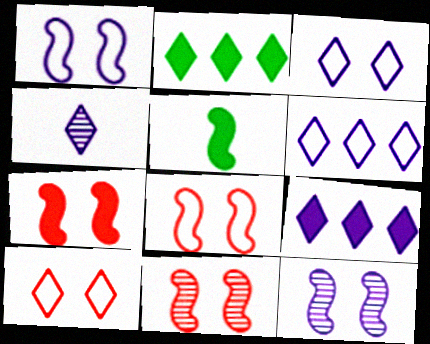[[2, 4, 10], 
[3, 4, 9], 
[7, 8, 11]]